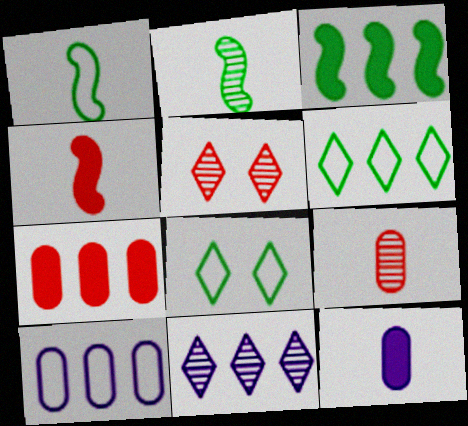[]